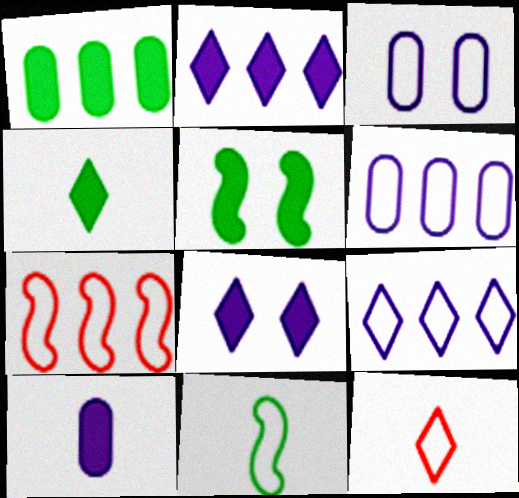[[1, 4, 5]]